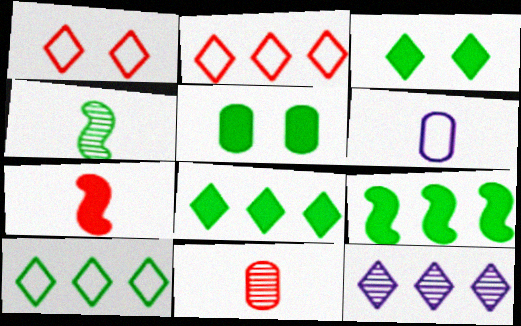[[2, 8, 12], 
[4, 5, 10]]